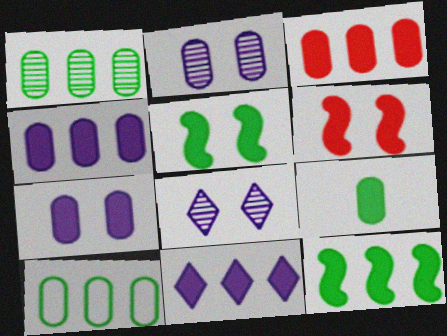[[3, 7, 9], 
[3, 11, 12], 
[6, 9, 11]]